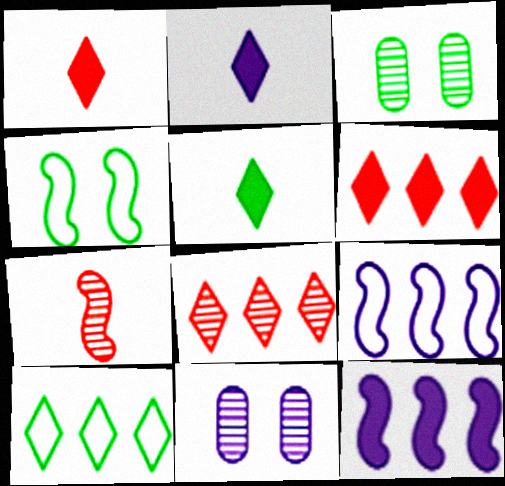[[1, 2, 5], 
[1, 3, 9], 
[2, 9, 11], 
[4, 7, 12]]